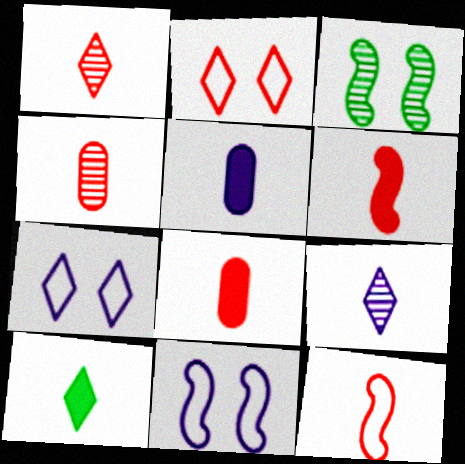[[1, 8, 12], 
[5, 6, 10]]